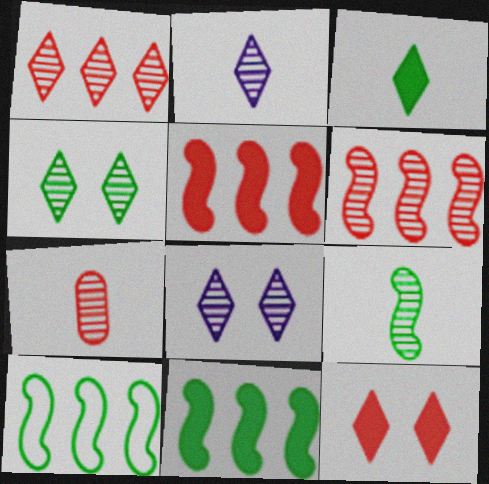[[1, 2, 4], 
[2, 7, 9]]